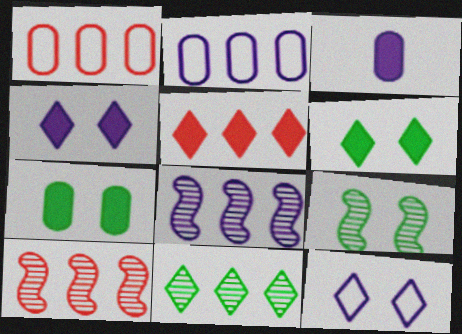[[1, 5, 10], 
[3, 8, 12]]